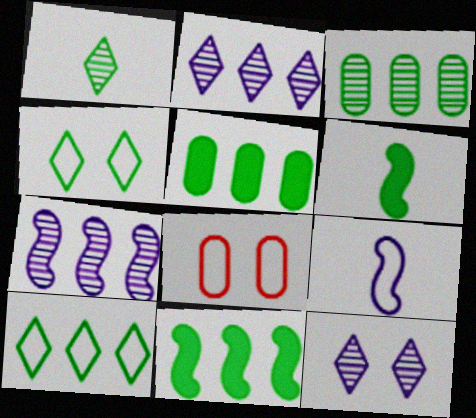[[2, 6, 8], 
[3, 4, 6], 
[3, 10, 11], 
[8, 9, 10]]